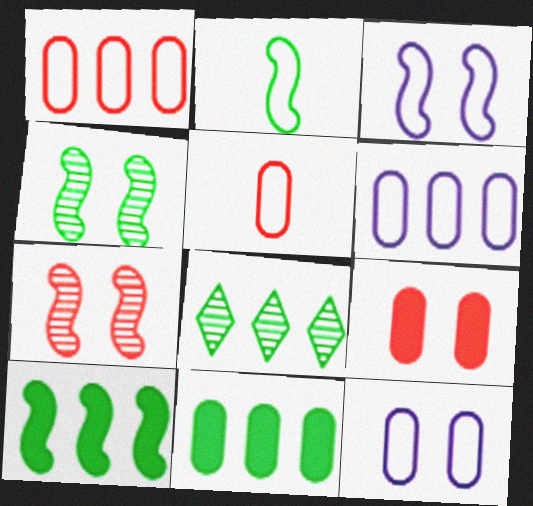[[2, 4, 10]]